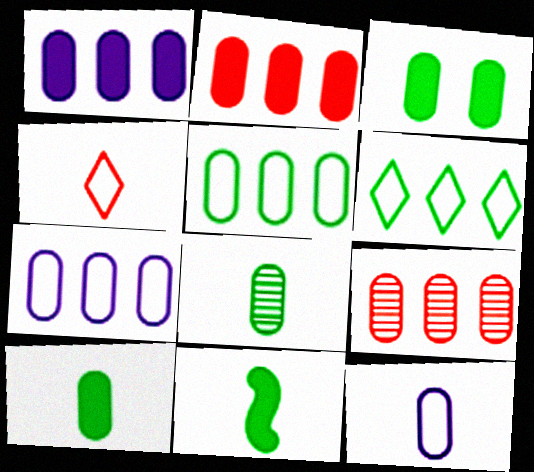[[1, 5, 9], 
[3, 5, 8], 
[3, 9, 12]]